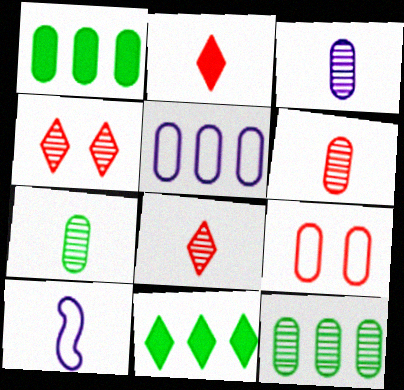[[1, 3, 9], 
[1, 4, 10], 
[2, 7, 10], 
[3, 6, 7]]